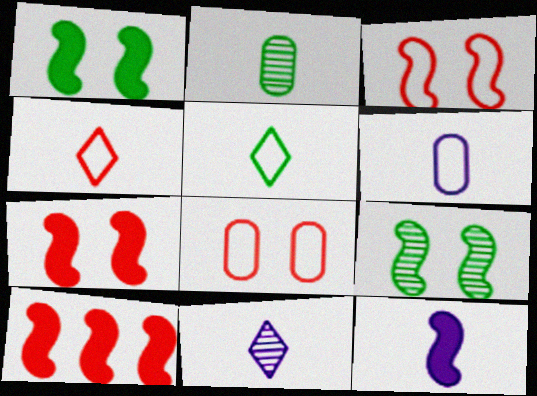[[1, 10, 12], 
[2, 4, 12], 
[6, 11, 12]]